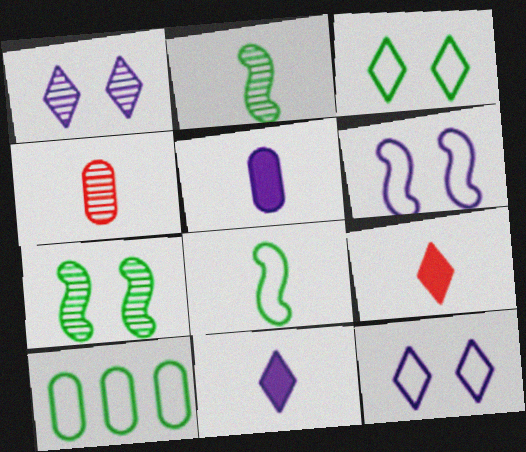[[3, 8, 10], 
[4, 8, 11]]